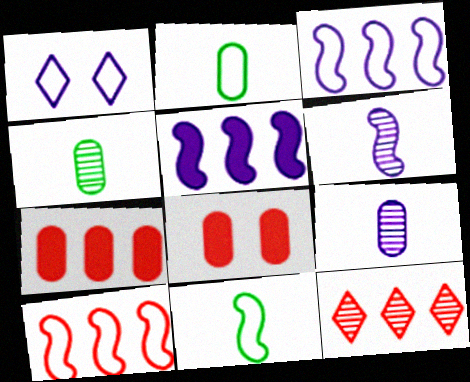[[1, 2, 10], 
[1, 5, 9], 
[7, 10, 12]]